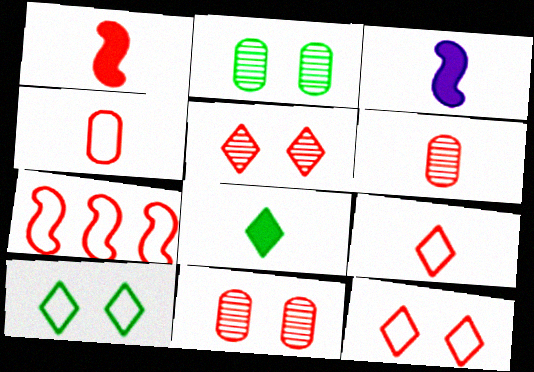[[1, 6, 9], 
[4, 7, 12]]